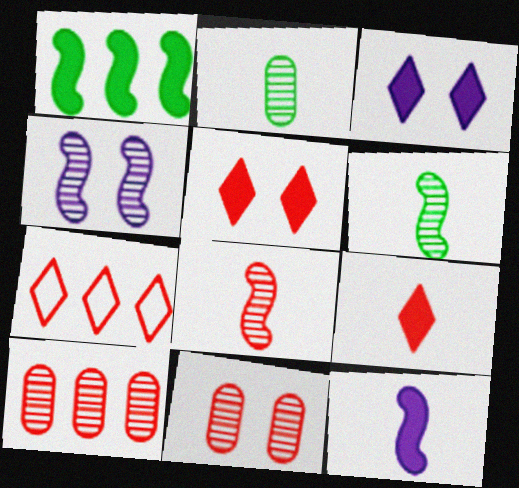[]